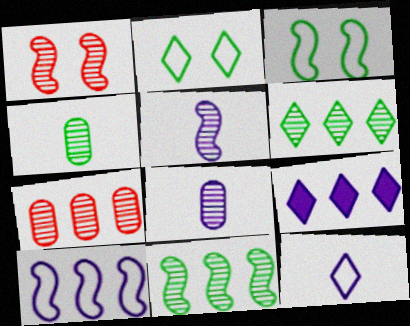[[1, 5, 11], 
[1, 6, 8]]